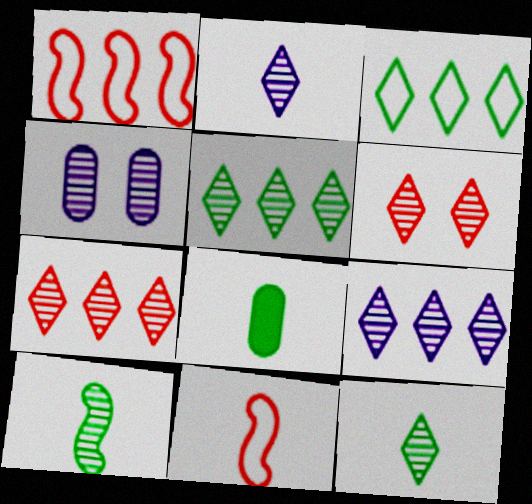[[2, 5, 6], 
[2, 8, 11], 
[4, 7, 10], 
[5, 7, 9], 
[6, 9, 12]]